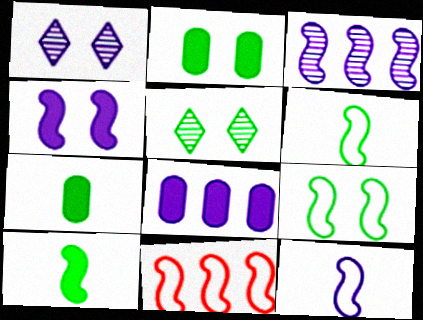[[1, 7, 11], 
[1, 8, 12], 
[2, 5, 9], 
[3, 4, 12], 
[9, 11, 12]]